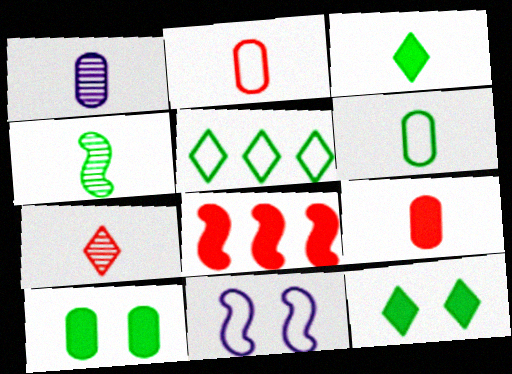[[1, 4, 7], 
[1, 6, 9], 
[2, 5, 11], 
[3, 4, 6], 
[4, 5, 10], 
[4, 8, 11]]